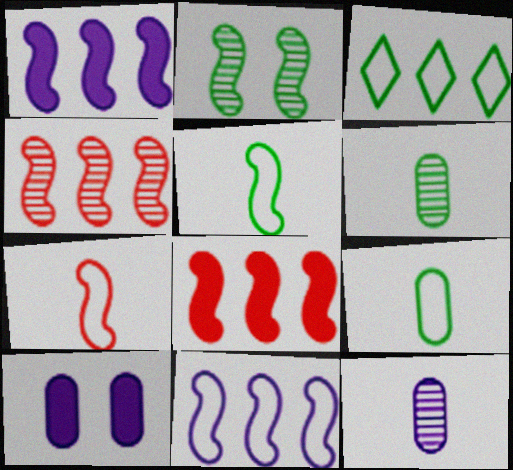[[1, 2, 7]]